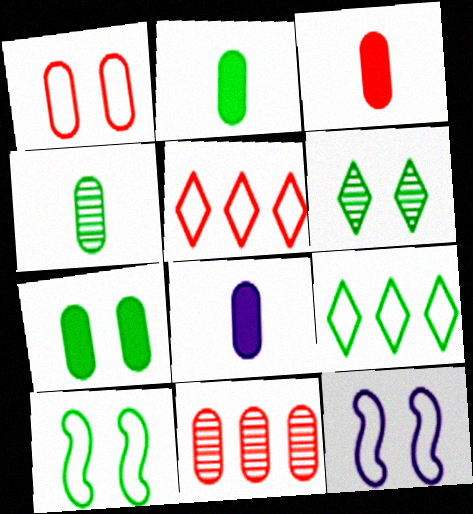[[1, 3, 11], 
[2, 3, 8], 
[6, 7, 10]]